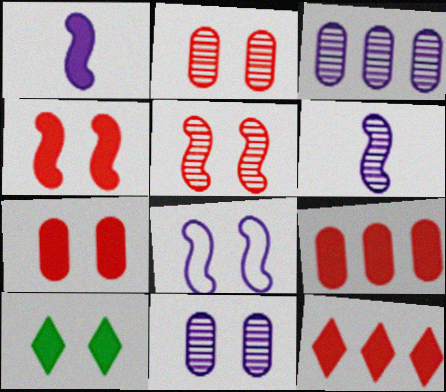[[1, 9, 10], 
[2, 8, 10]]